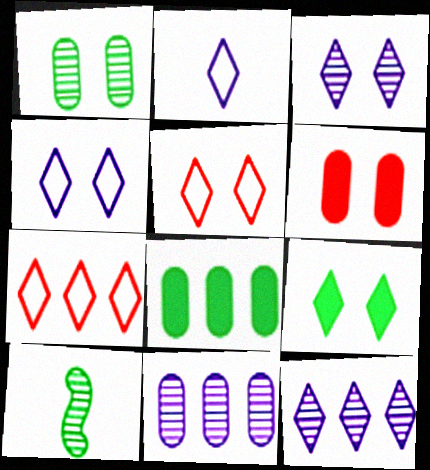[[3, 5, 9]]